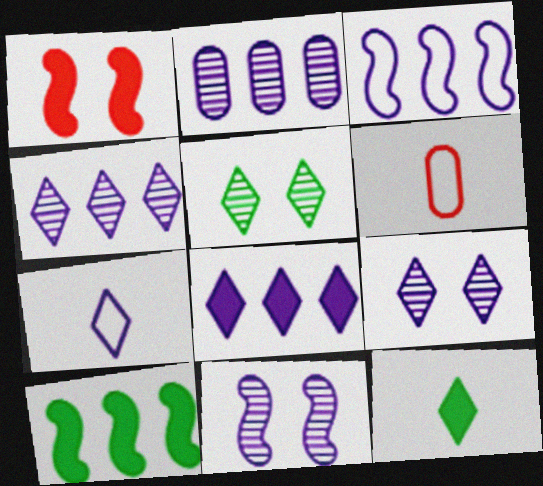[[2, 3, 8], 
[6, 9, 10], 
[7, 8, 9]]